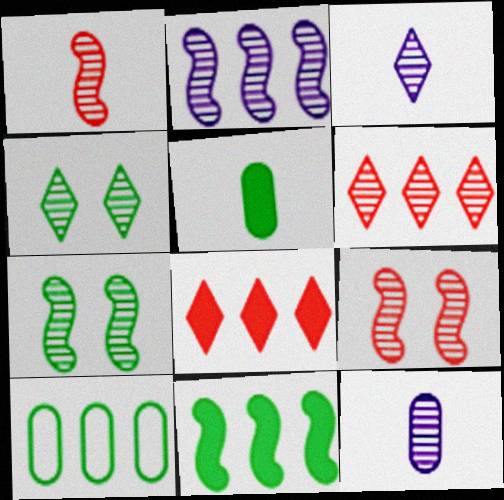[[1, 2, 7], 
[2, 8, 10], 
[3, 4, 6], 
[6, 7, 12]]